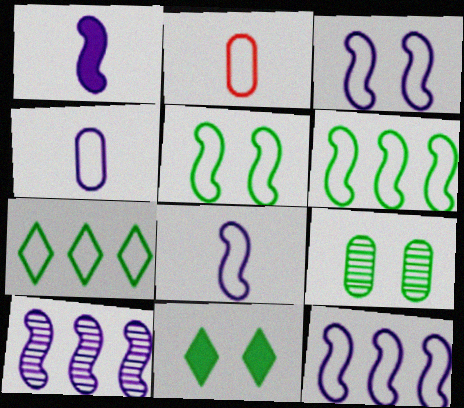[[1, 3, 10], 
[2, 3, 7], 
[2, 10, 11], 
[3, 8, 12], 
[5, 9, 11]]